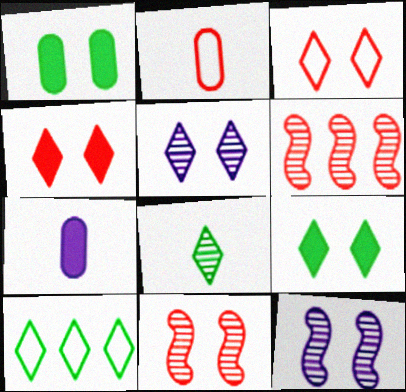[[1, 3, 12], 
[2, 4, 6], 
[3, 5, 9], 
[7, 10, 11], 
[8, 9, 10]]